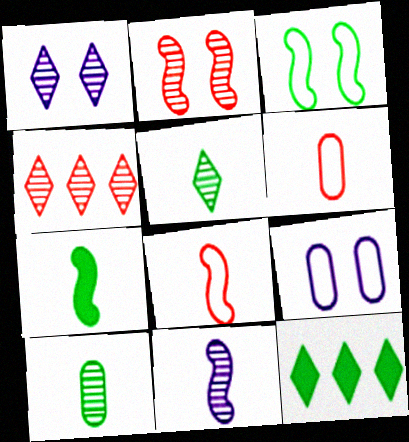[[1, 4, 5], 
[3, 10, 12], 
[4, 7, 9], 
[7, 8, 11]]